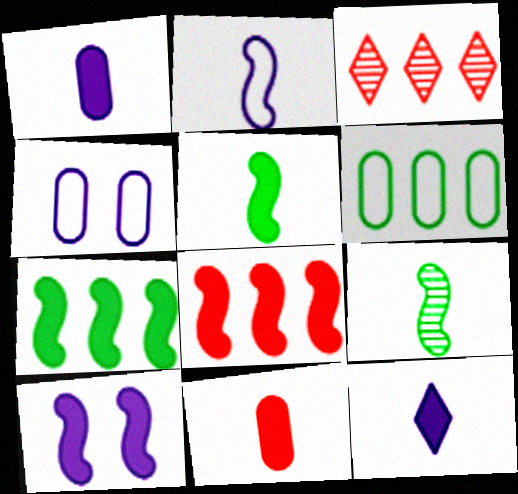[[3, 4, 5], 
[5, 8, 10], 
[5, 11, 12]]